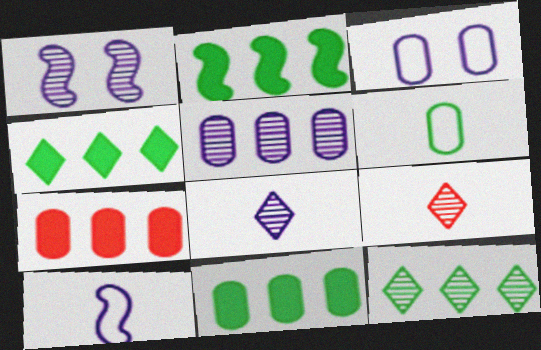[[1, 5, 8], 
[2, 3, 9], 
[2, 4, 11]]